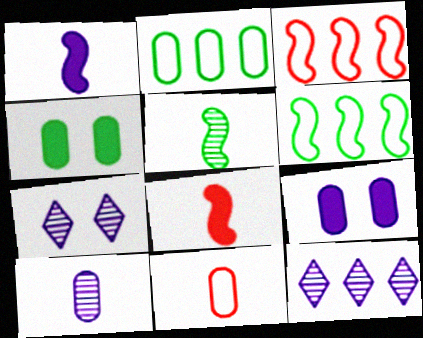[[2, 7, 8]]